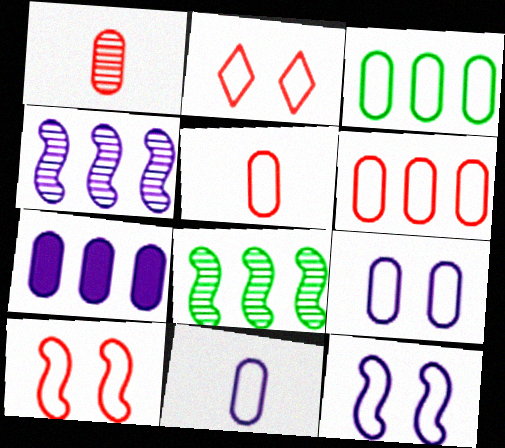[[3, 5, 9]]